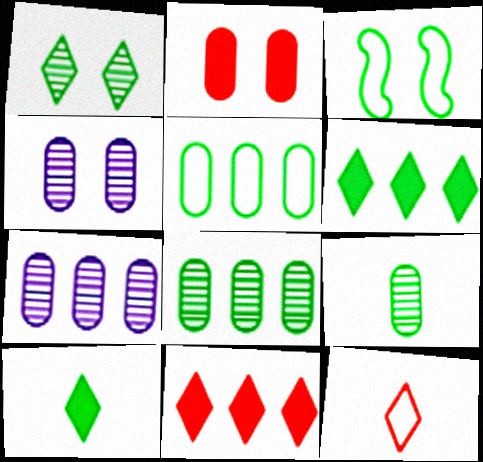[[3, 6, 9], 
[3, 8, 10]]